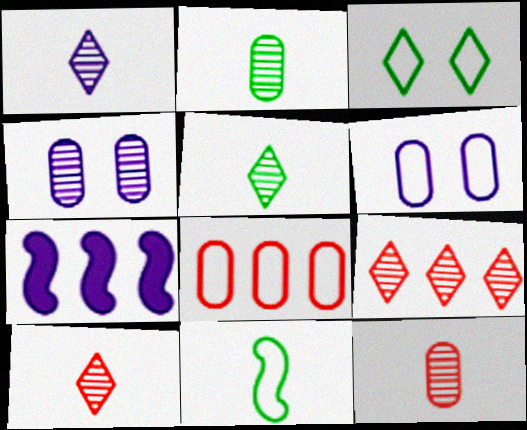[[1, 5, 10], 
[1, 6, 7], 
[3, 7, 12]]